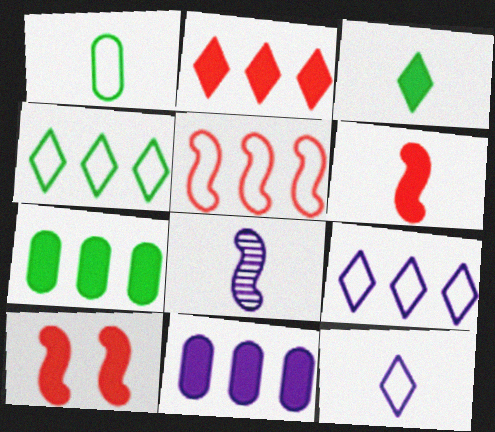[[3, 10, 11]]